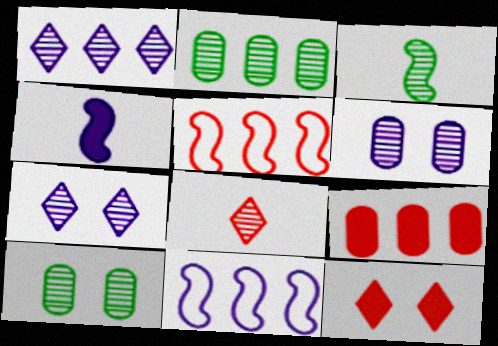[]